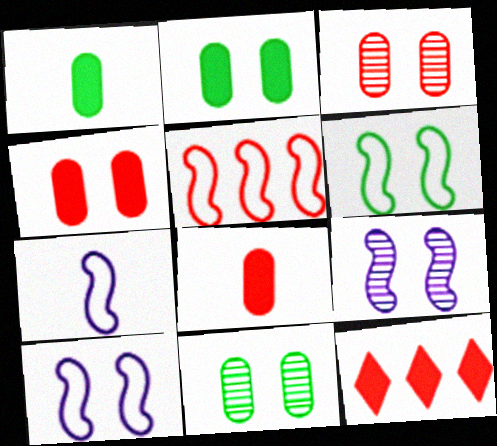[[5, 6, 7], 
[7, 11, 12]]